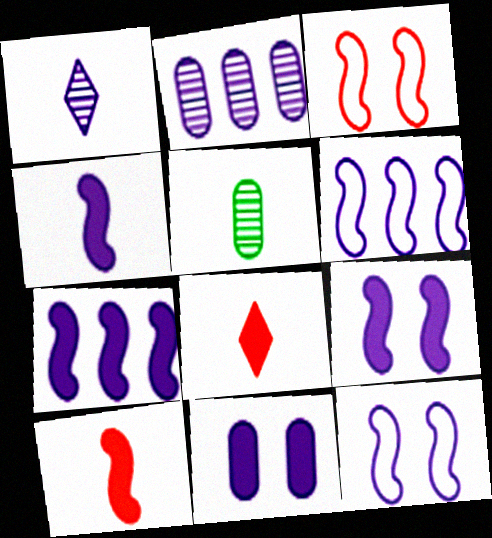[[1, 6, 11], 
[4, 7, 9]]